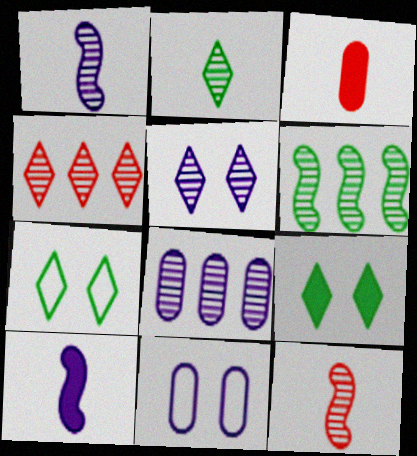[[1, 5, 8], 
[2, 4, 5], 
[4, 6, 8]]